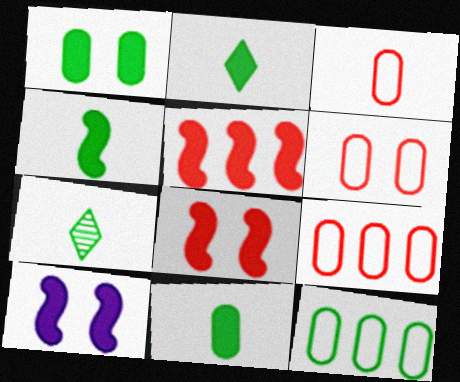[[2, 4, 11], 
[3, 6, 9], 
[4, 5, 10], 
[7, 9, 10]]